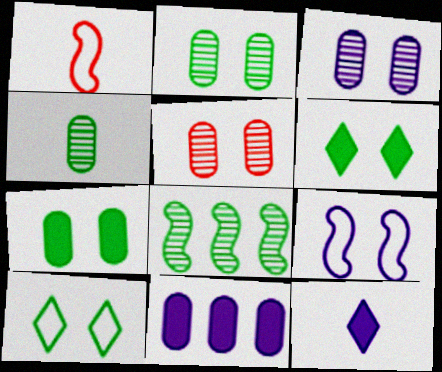[[1, 4, 12], 
[2, 3, 5], 
[5, 6, 9]]